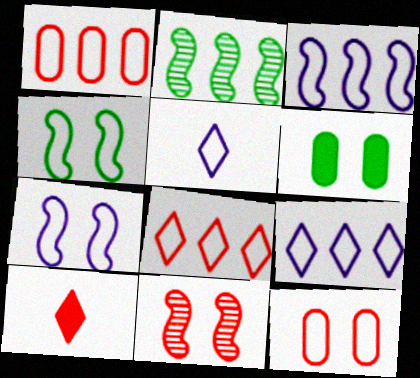[[1, 4, 5], 
[1, 10, 11]]